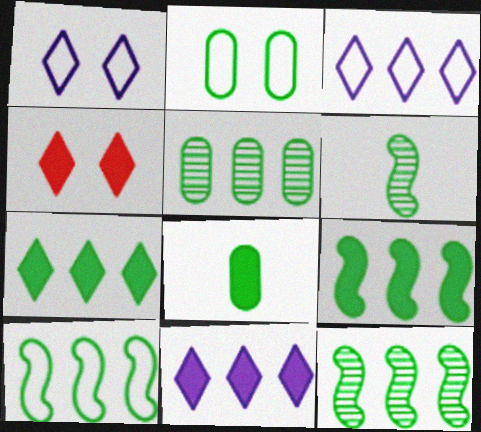[[2, 5, 8], 
[2, 6, 7], 
[5, 7, 10], 
[9, 10, 12]]